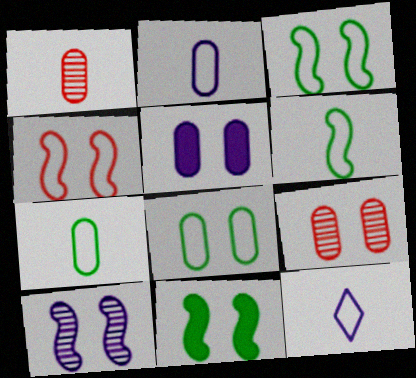[[4, 10, 11], 
[5, 8, 9]]